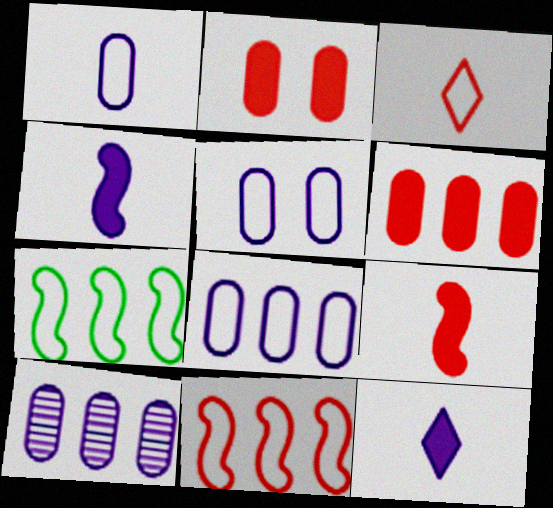[[1, 5, 8], 
[3, 5, 7]]